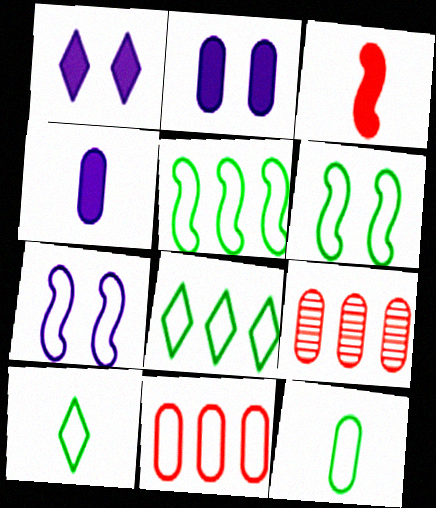[[2, 9, 12], 
[6, 8, 12], 
[7, 10, 11]]